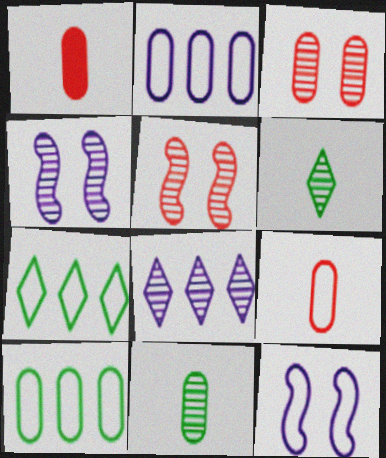[[1, 4, 7], 
[5, 8, 11], 
[7, 9, 12]]